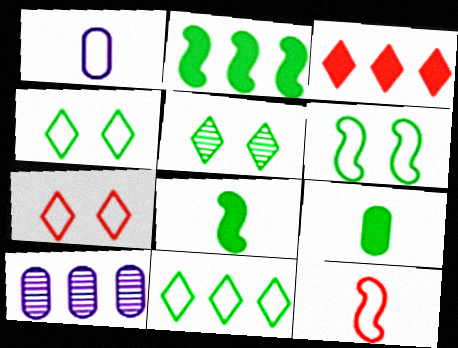[[7, 8, 10]]